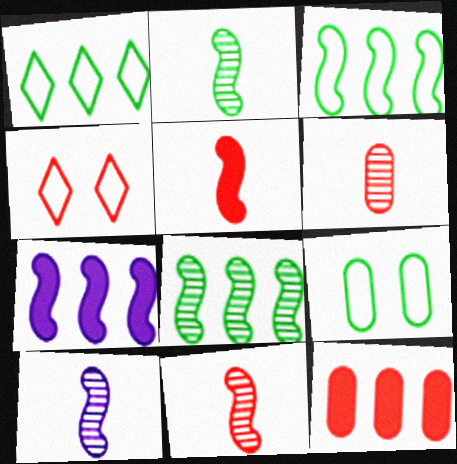[[2, 10, 11], 
[4, 11, 12]]